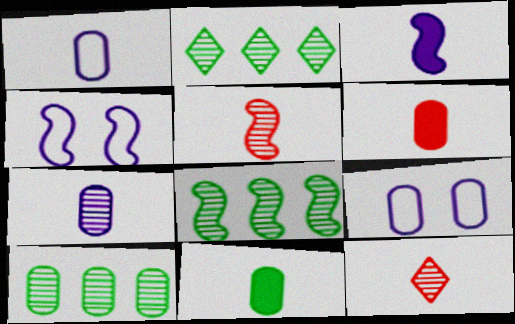[[2, 4, 6], 
[2, 8, 10], 
[6, 9, 10]]